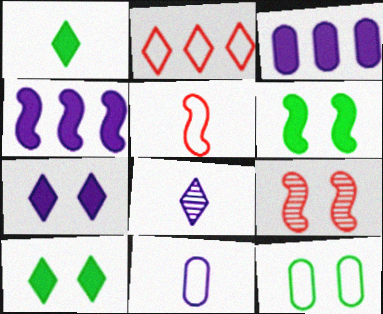[[2, 8, 10], 
[7, 9, 12]]